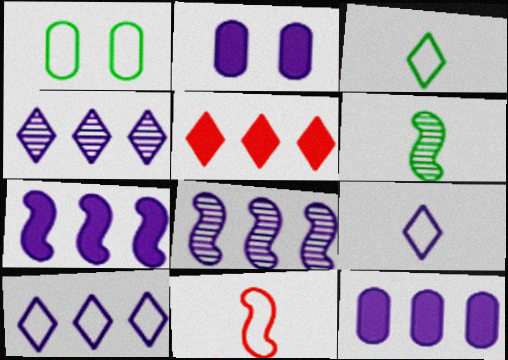[[1, 10, 11], 
[2, 8, 9], 
[8, 10, 12]]